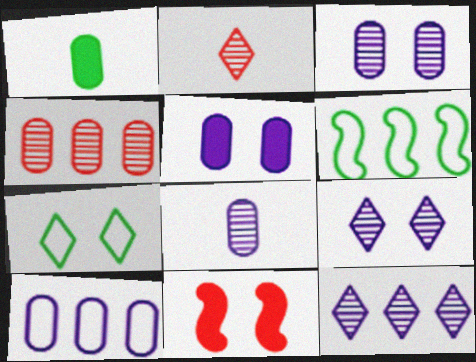[[2, 5, 6], 
[3, 7, 11], 
[5, 8, 10]]